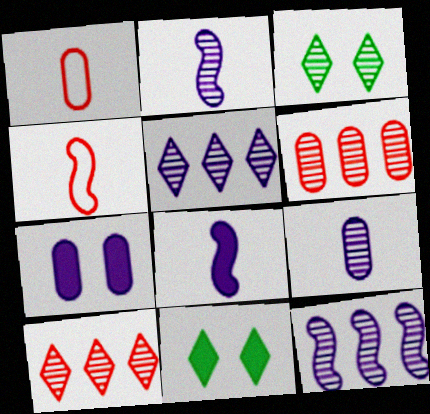[[1, 11, 12], 
[2, 3, 6]]